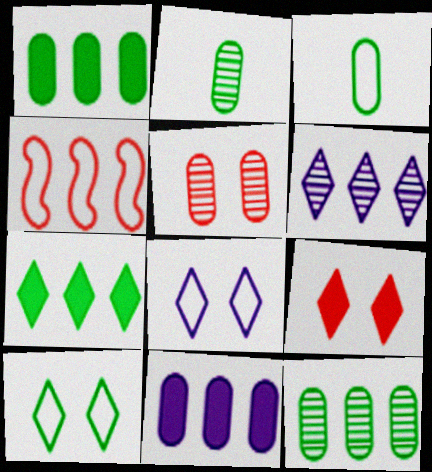[[1, 4, 6], 
[3, 4, 8], 
[3, 5, 11]]